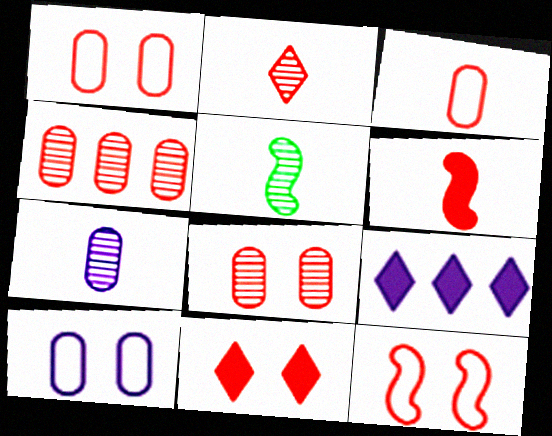[[1, 5, 9], 
[2, 3, 6], 
[2, 5, 7], 
[8, 11, 12]]